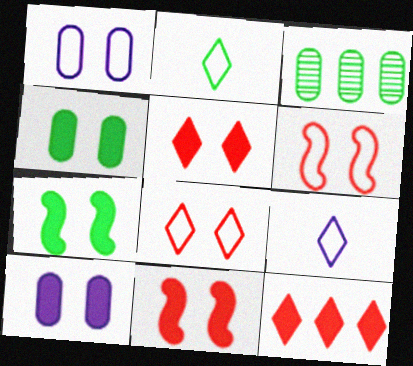[[2, 3, 7], 
[3, 9, 11], 
[5, 7, 10]]